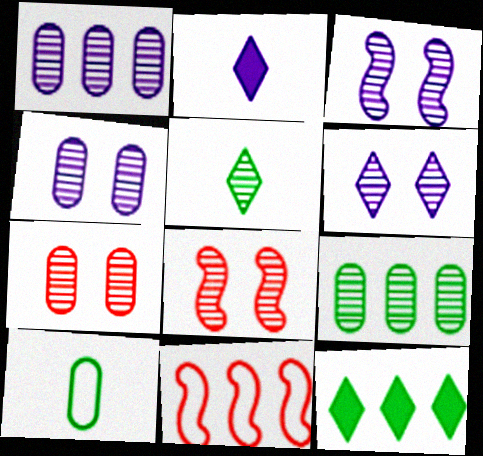[[1, 5, 8], 
[1, 11, 12], 
[3, 4, 6]]